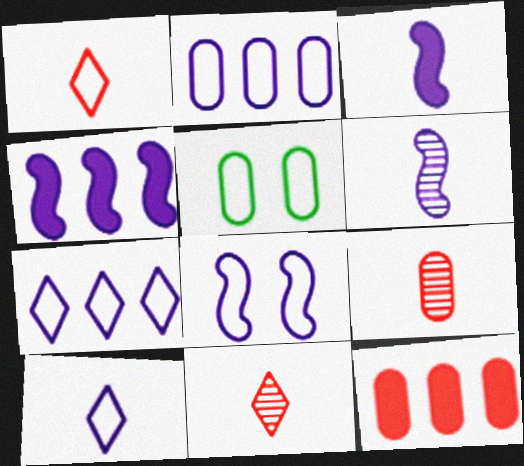[[2, 8, 10], 
[4, 5, 11], 
[4, 6, 8]]